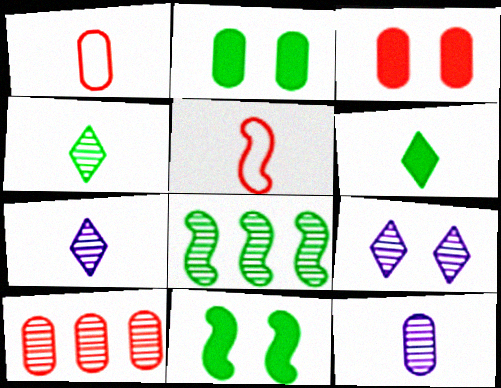[[1, 3, 10], 
[5, 6, 12]]